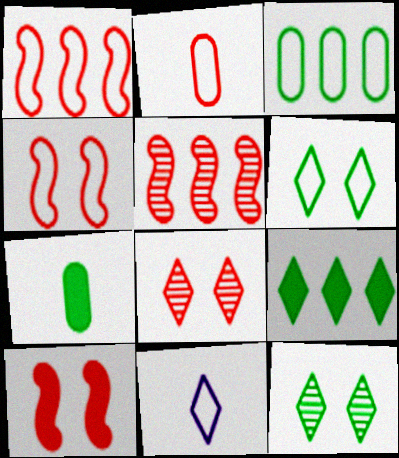[[3, 4, 11], 
[8, 9, 11]]